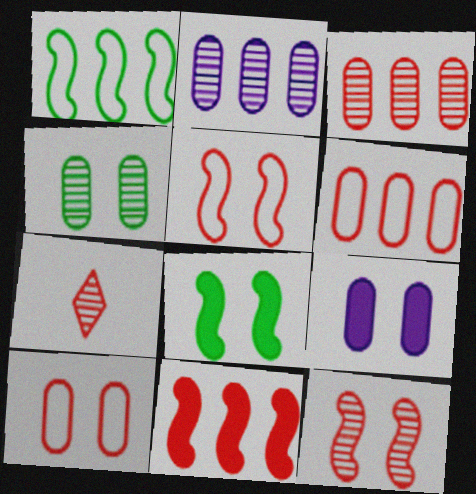[[1, 7, 9], 
[3, 7, 12], 
[4, 9, 10], 
[7, 10, 11]]